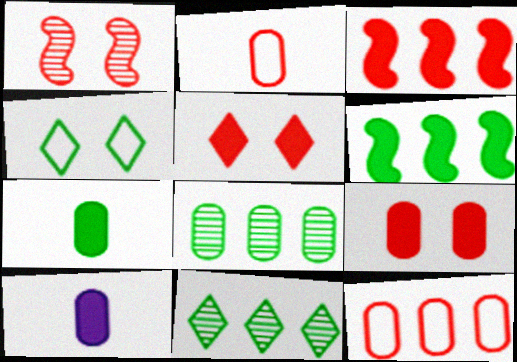[[5, 6, 10]]